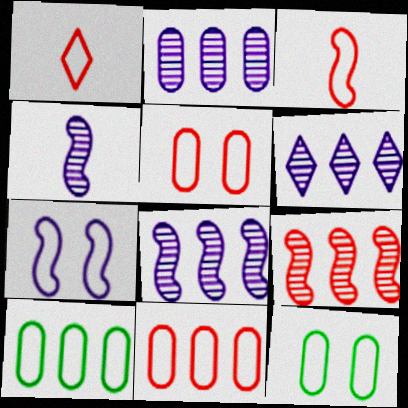[[1, 7, 10], 
[2, 6, 8]]